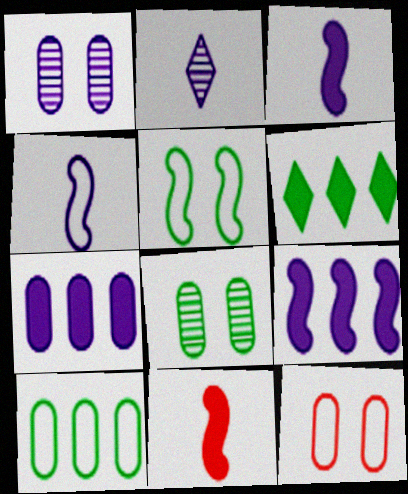[]